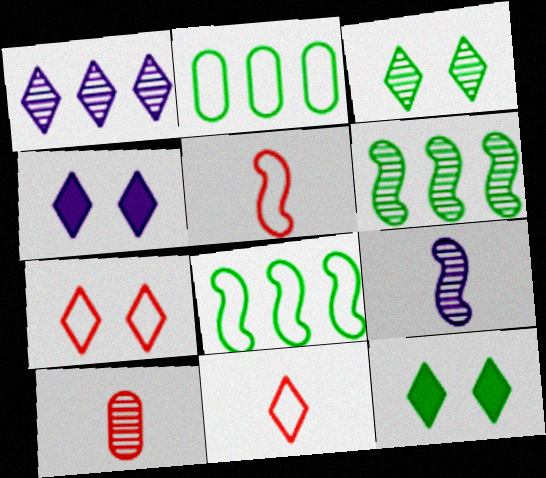[[1, 11, 12], 
[3, 4, 7], 
[4, 8, 10]]